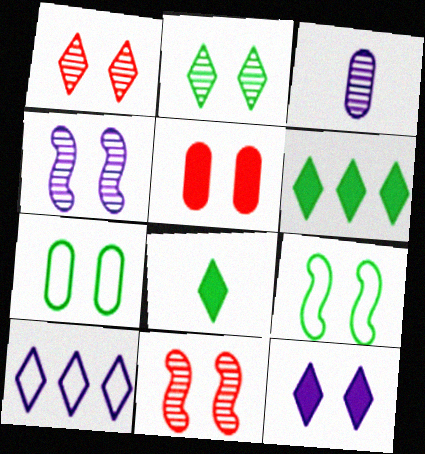[[1, 8, 10], 
[7, 11, 12]]